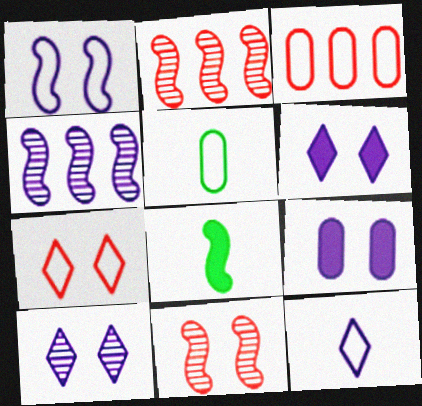[[1, 2, 8], 
[1, 9, 10], 
[2, 5, 6], 
[3, 8, 10], 
[4, 9, 12]]